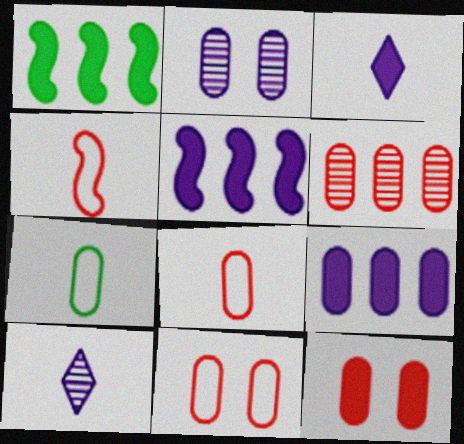[[1, 3, 12], 
[1, 10, 11], 
[6, 8, 12]]